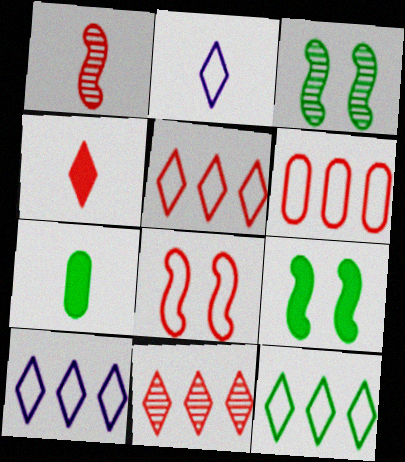[[1, 2, 7], 
[3, 7, 12], 
[5, 10, 12]]